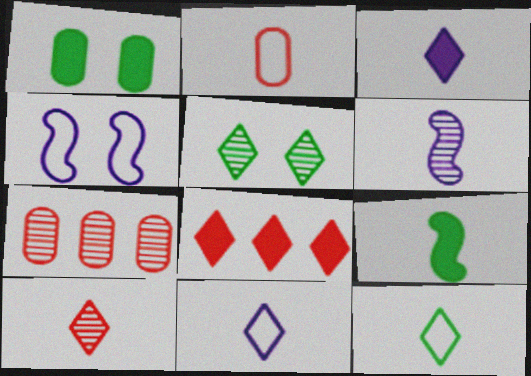[[3, 10, 12], 
[5, 6, 7], 
[5, 8, 11]]